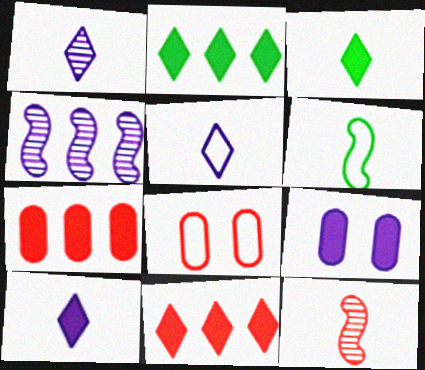[[1, 5, 10], 
[3, 4, 8], 
[4, 5, 9], 
[8, 11, 12]]